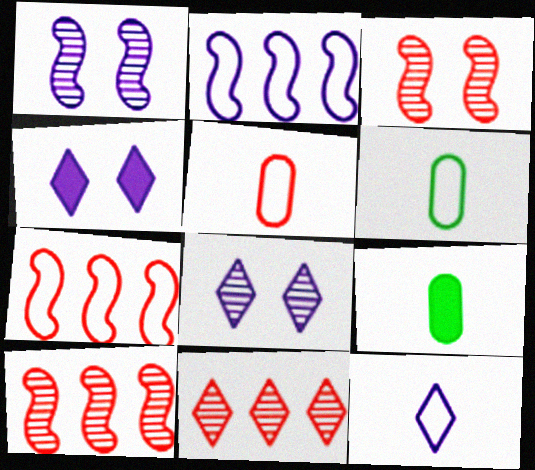[[4, 6, 10], 
[7, 8, 9]]